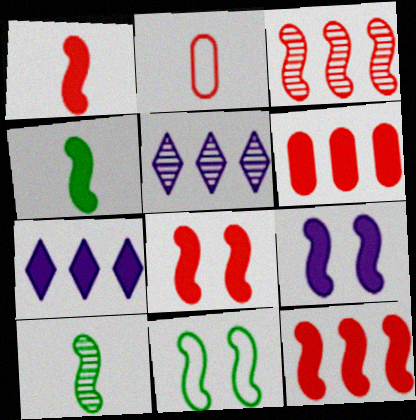[[1, 8, 12], 
[4, 9, 12]]